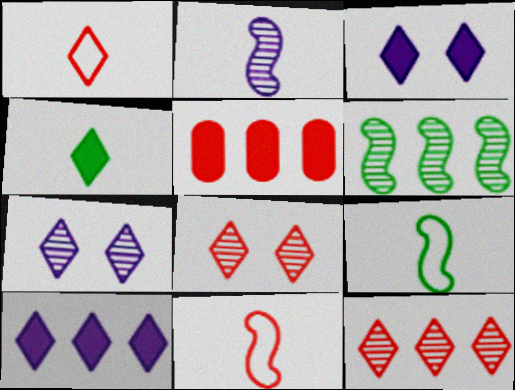[[5, 7, 9], 
[5, 8, 11]]